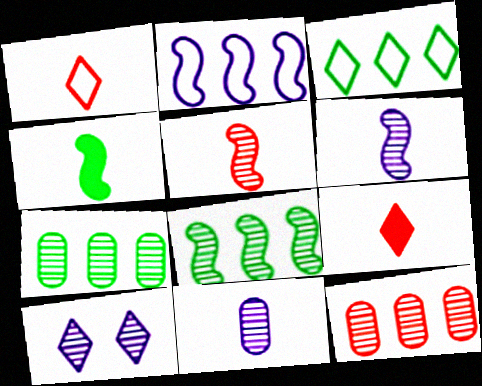[[1, 4, 11], 
[3, 9, 10], 
[5, 7, 10]]